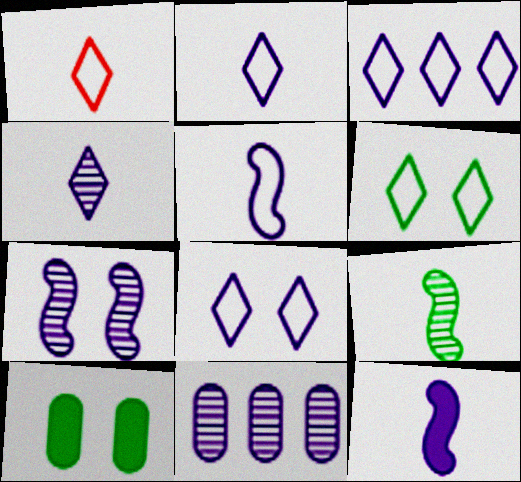[[1, 3, 6], 
[2, 3, 8], 
[4, 7, 11], 
[8, 11, 12]]